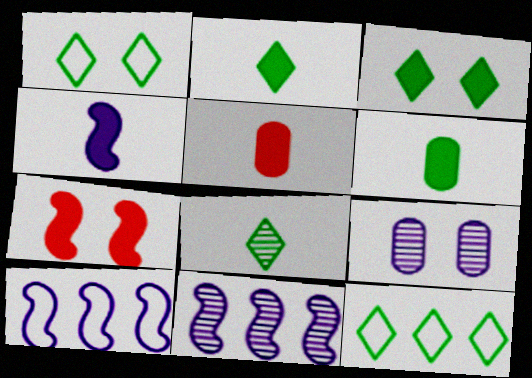[[1, 5, 11], 
[1, 7, 9], 
[2, 4, 5], 
[3, 8, 12]]